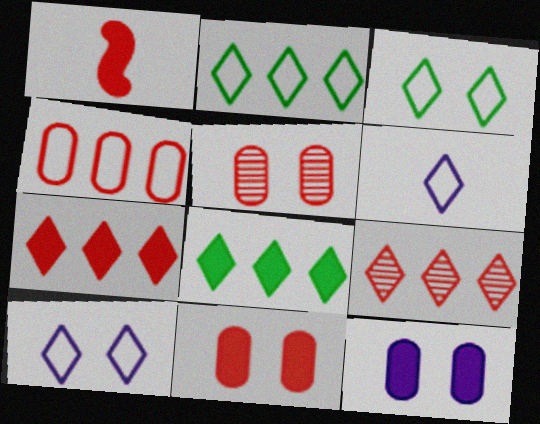[[1, 7, 11], 
[1, 8, 12]]